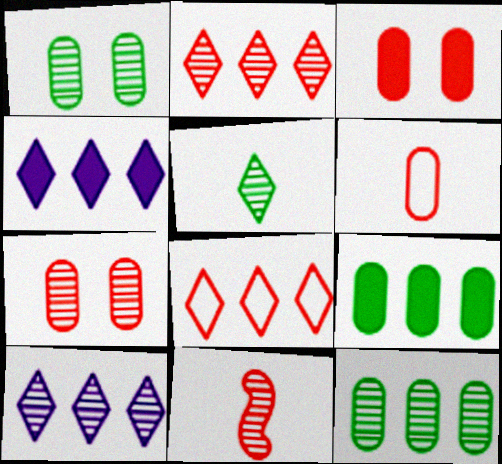[[1, 10, 11], 
[2, 7, 11], 
[3, 8, 11]]